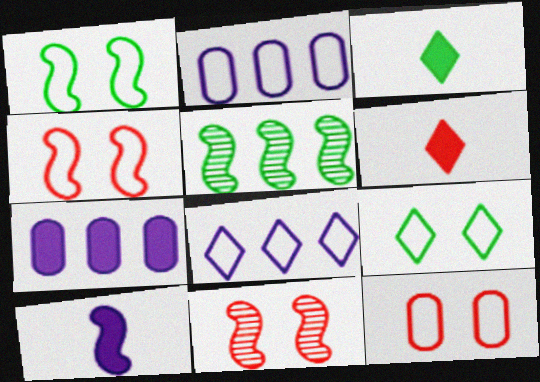[[2, 3, 11], 
[4, 5, 10]]